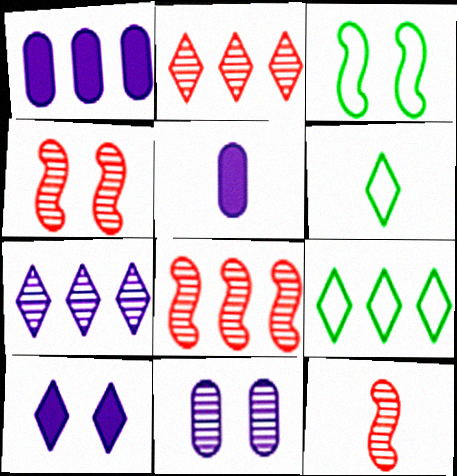[[1, 4, 6], 
[1, 8, 9], 
[2, 3, 5], 
[2, 6, 10], 
[4, 5, 9], 
[4, 8, 12], 
[5, 6, 12]]